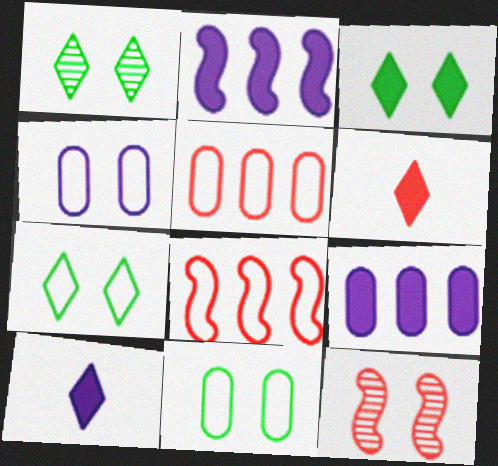[[1, 3, 7], 
[3, 4, 12], 
[5, 6, 12]]